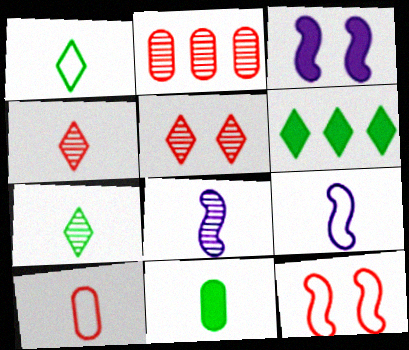[[1, 2, 3], 
[1, 9, 10], 
[4, 9, 11]]